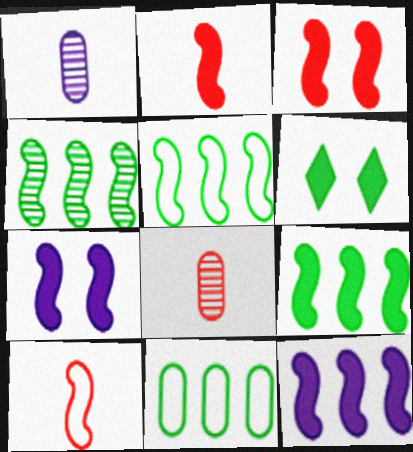[[2, 7, 9], 
[4, 5, 9], 
[4, 7, 10]]